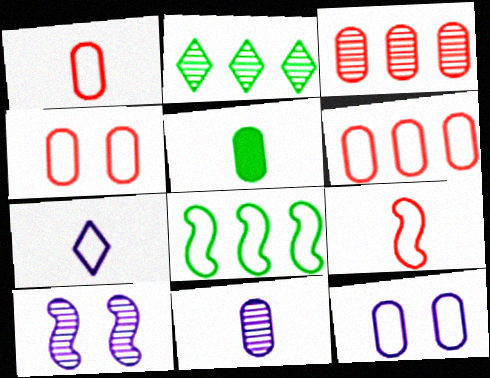[[1, 4, 6], 
[1, 5, 11], 
[3, 5, 12], 
[4, 7, 8]]